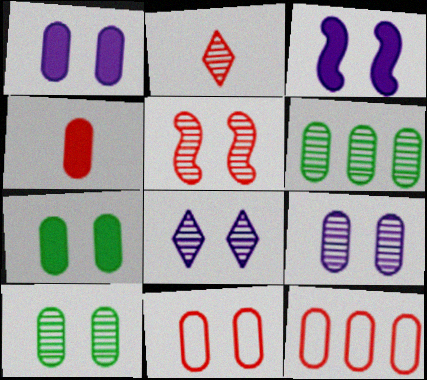[[1, 10, 11], 
[5, 8, 10], 
[7, 9, 11]]